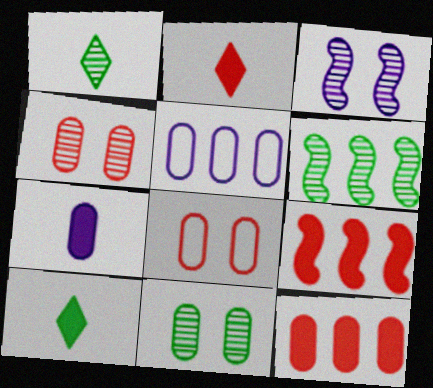[[1, 6, 11]]